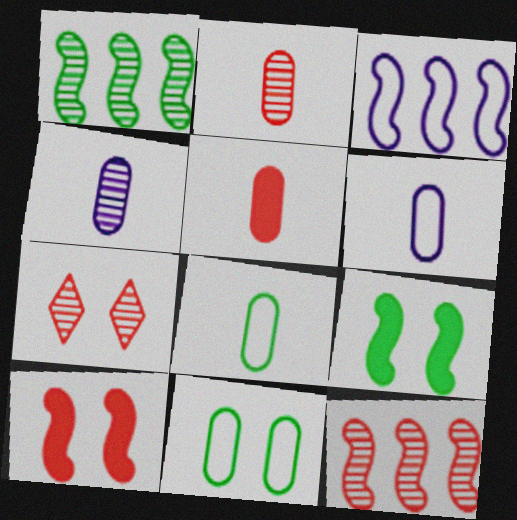[[1, 4, 7], 
[2, 7, 12], 
[4, 5, 8]]